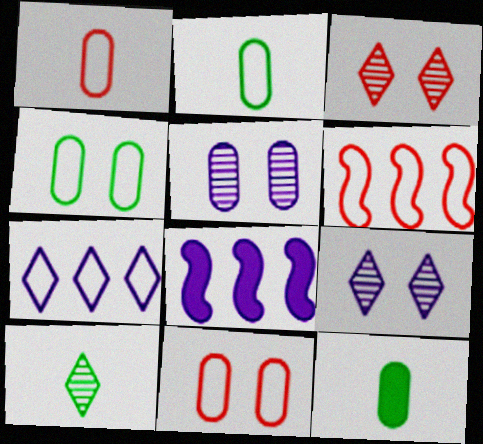[[2, 3, 8], 
[6, 9, 12], 
[8, 10, 11]]